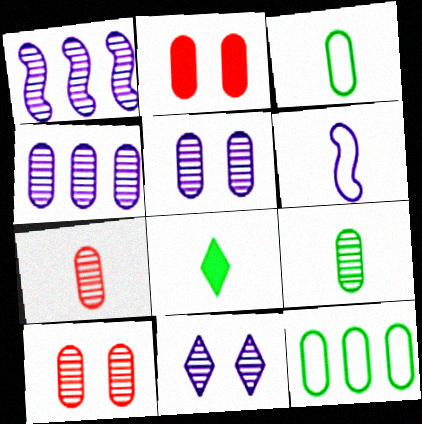[[2, 3, 4], 
[4, 9, 10], 
[6, 7, 8]]